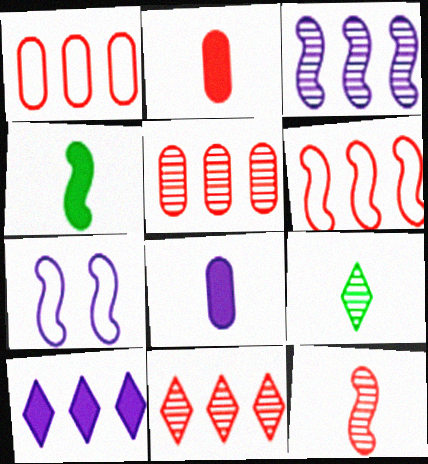[]